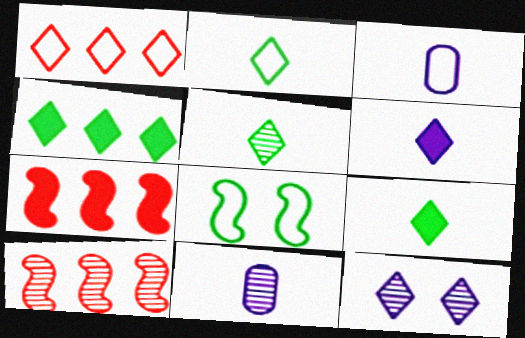[[1, 3, 8], 
[1, 9, 12], 
[2, 5, 9]]